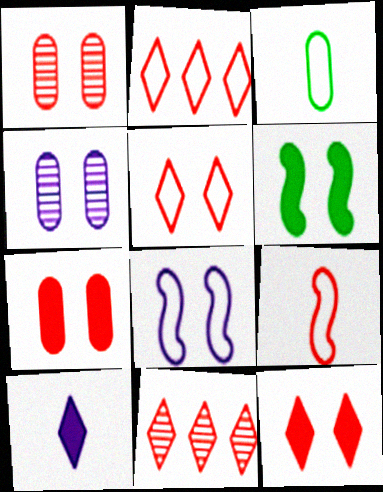[[2, 3, 8], 
[4, 5, 6], 
[7, 9, 11]]